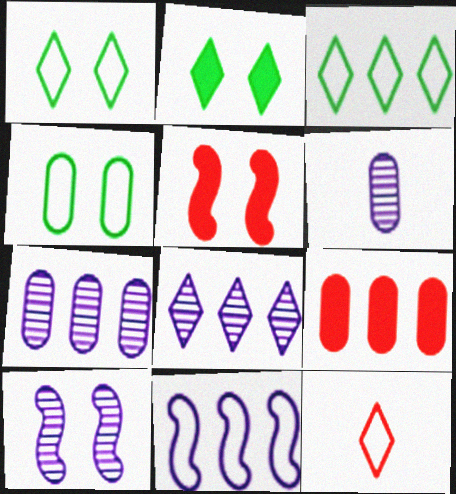[[2, 8, 12], 
[3, 5, 6], 
[4, 6, 9], 
[4, 11, 12], 
[6, 8, 10]]